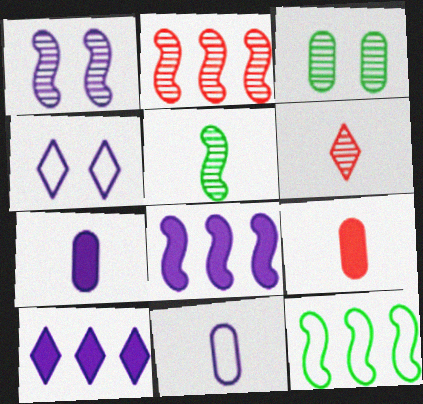[[1, 2, 5], 
[1, 10, 11], 
[2, 8, 12]]